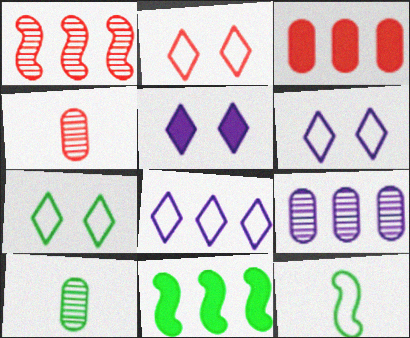[[2, 6, 7], 
[4, 6, 11], 
[7, 10, 11]]